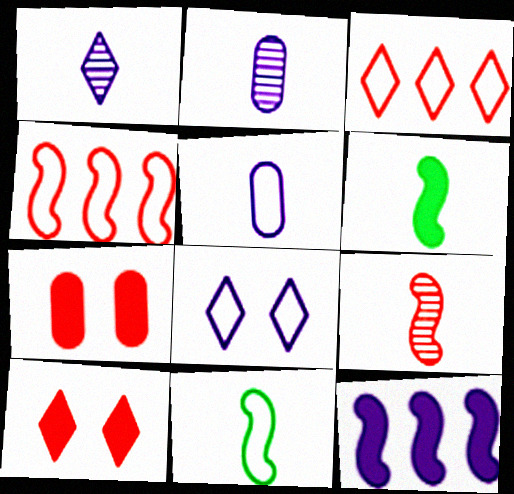[[2, 8, 12], 
[3, 7, 9]]